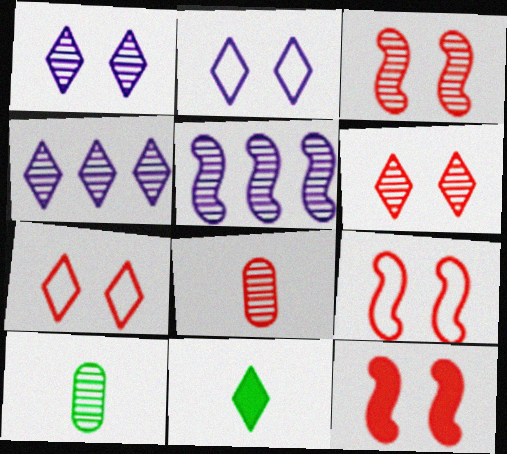[[3, 4, 10], 
[3, 9, 12], 
[4, 7, 11], 
[5, 6, 10]]